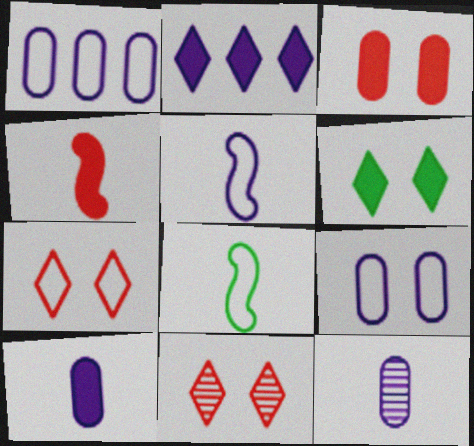[[1, 7, 8]]